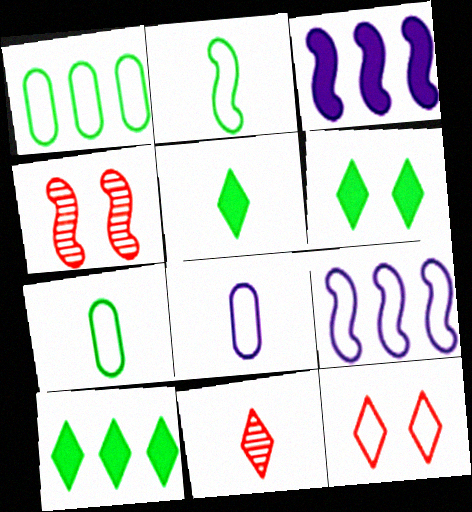[[2, 3, 4], 
[4, 8, 10], 
[5, 6, 10], 
[7, 9, 12]]